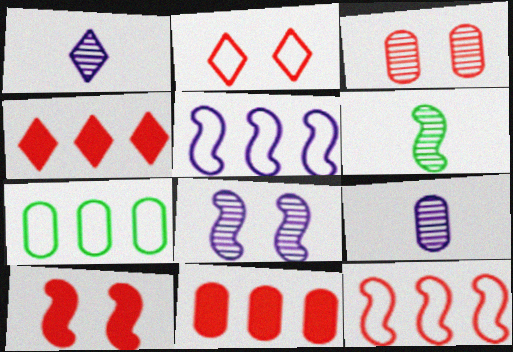[[1, 7, 10], 
[2, 3, 10], 
[5, 6, 10]]